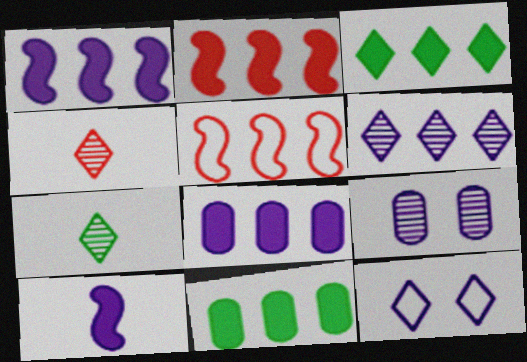[[2, 3, 8], 
[3, 4, 12], 
[5, 6, 11]]